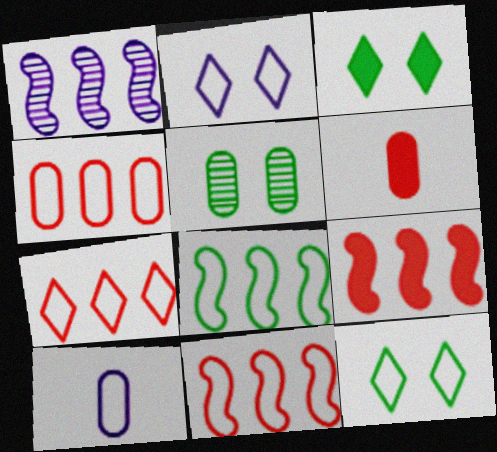[[1, 6, 12], 
[1, 8, 9], 
[4, 7, 11], 
[10, 11, 12]]